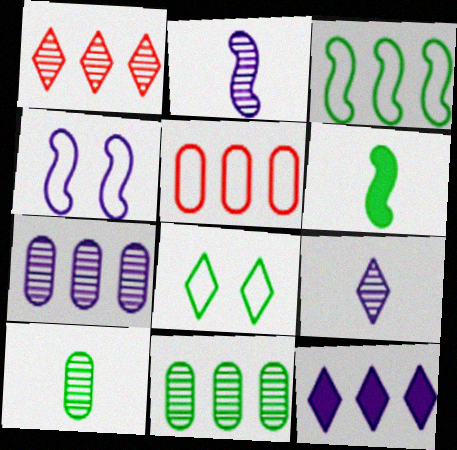[[6, 8, 11]]